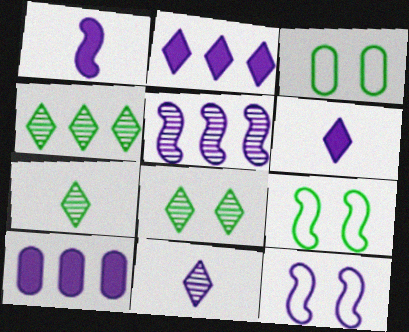[[1, 5, 12], 
[4, 7, 8], 
[10, 11, 12]]